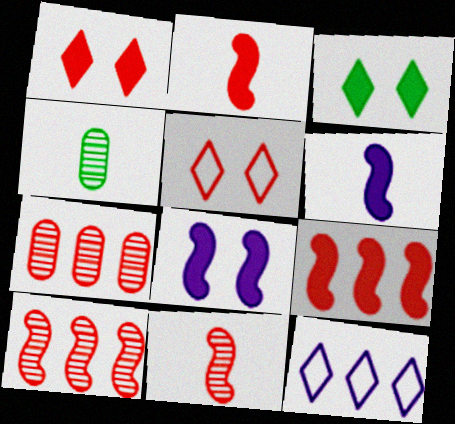[[2, 5, 7]]